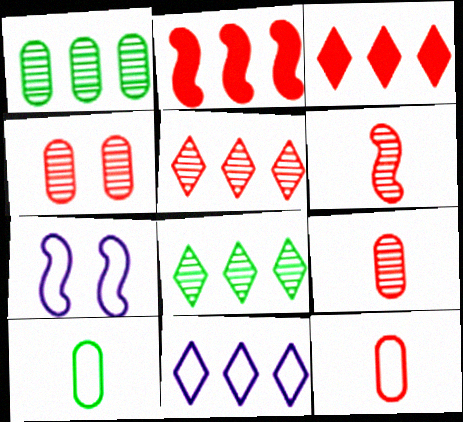[[1, 2, 11], 
[3, 8, 11], 
[4, 5, 6]]